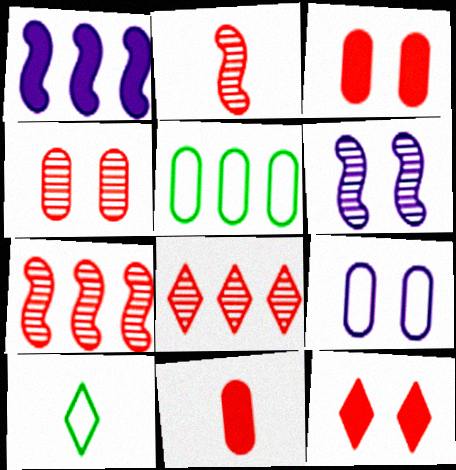[[1, 4, 10], 
[1, 5, 8], 
[2, 4, 8]]